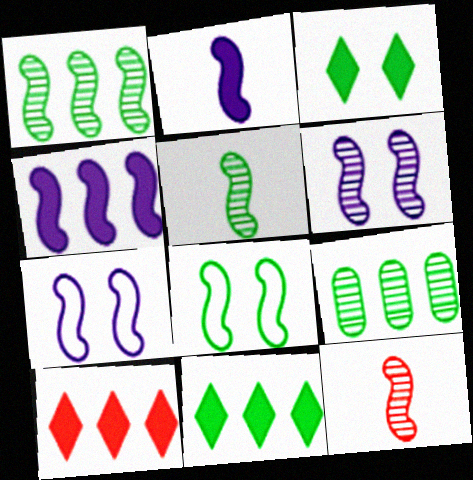[[1, 6, 12], 
[4, 8, 12]]